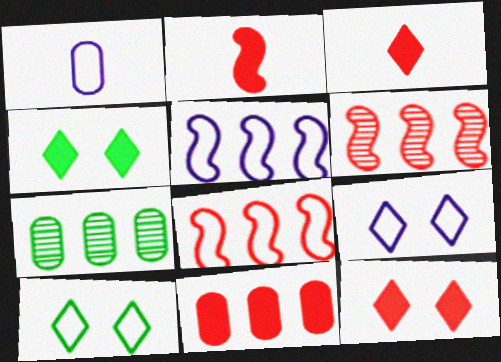[[1, 4, 6], 
[1, 5, 9], 
[1, 8, 10], 
[2, 7, 9], 
[2, 11, 12]]